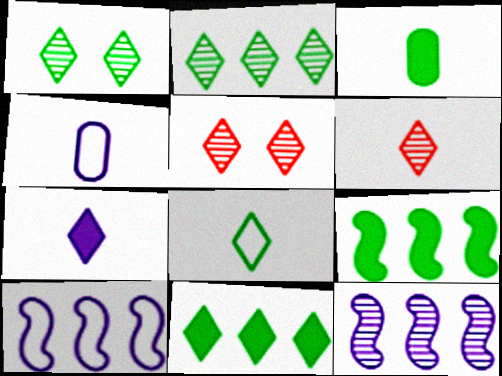[[1, 8, 11], 
[3, 5, 10], 
[4, 5, 9], 
[6, 7, 8]]